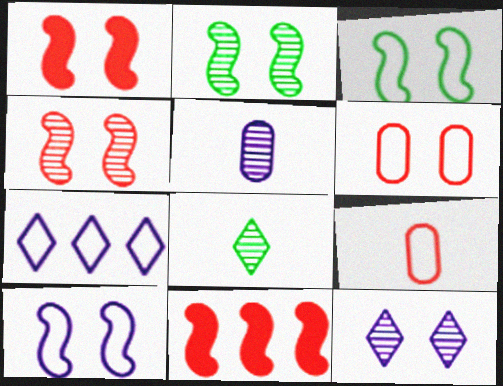[[1, 2, 10], 
[3, 7, 9]]